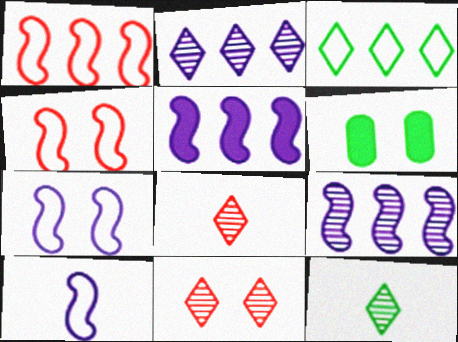[[2, 11, 12], 
[6, 7, 11]]